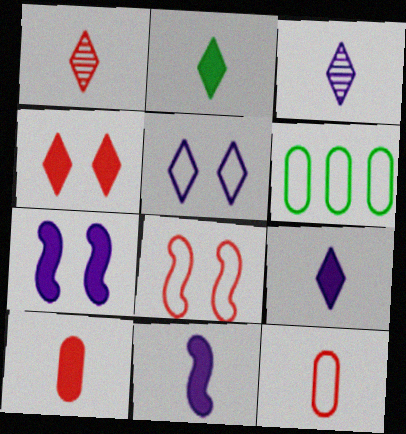[[1, 6, 7], 
[2, 10, 11]]